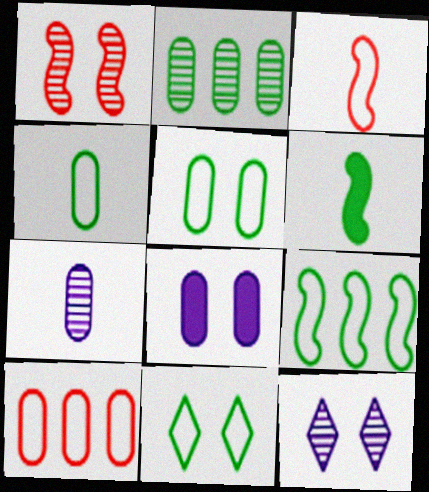[[1, 8, 11], 
[2, 6, 11], 
[4, 9, 11], 
[6, 10, 12]]